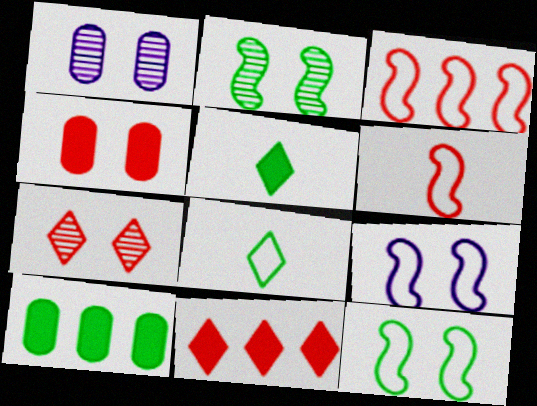[[1, 2, 7], 
[1, 3, 5], 
[2, 8, 10]]